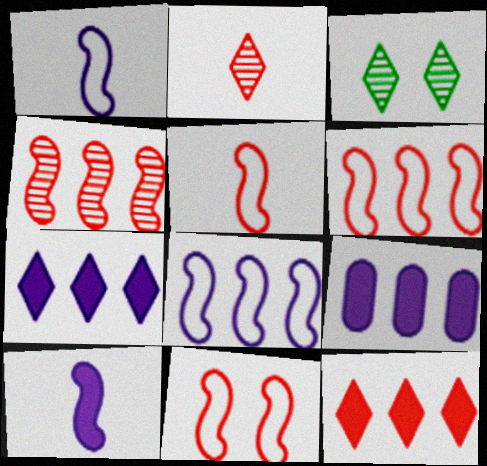[[3, 5, 9], 
[5, 6, 11]]